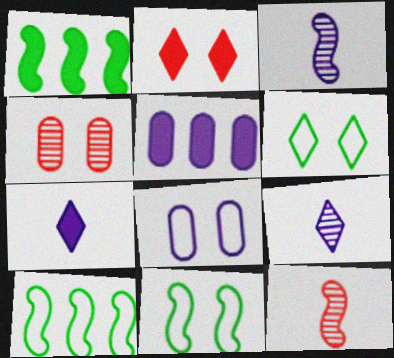[[4, 7, 10], 
[5, 6, 12]]